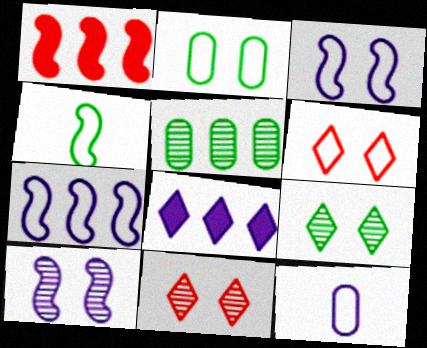[[1, 4, 10], 
[1, 9, 12], 
[2, 3, 6], 
[8, 10, 12]]